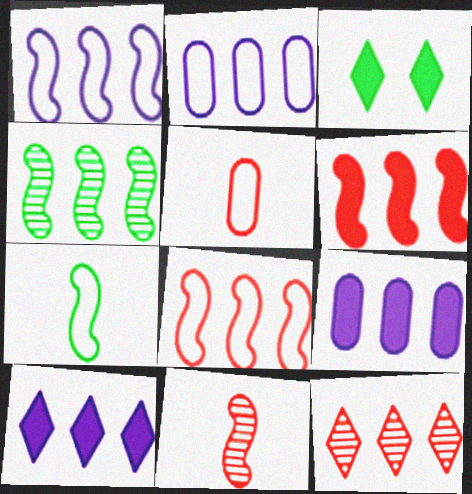[[1, 4, 6], 
[2, 3, 11]]